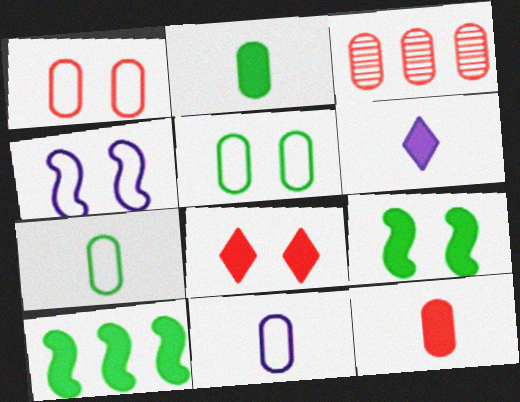[[1, 3, 12]]